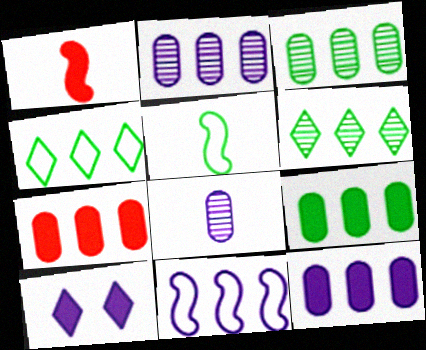[[1, 9, 10], 
[6, 7, 11], 
[7, 9, 12], 
[8, 10, 11]]